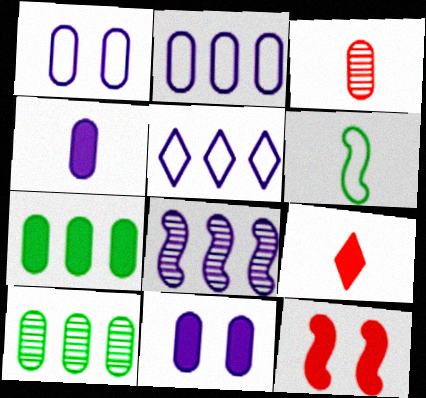[[1, 3, 7], 
[6, 8, 12]]